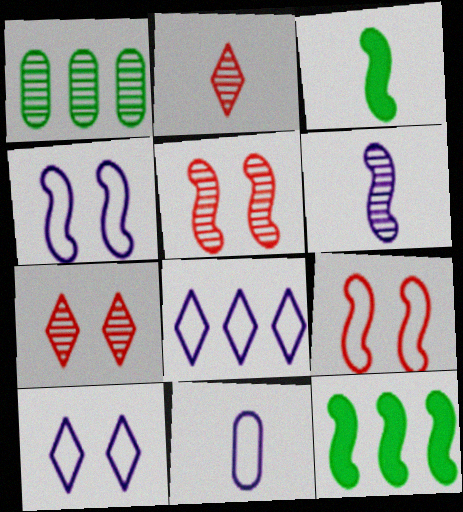[[1, 6, 7], 
[2, 3, 11], 
[4, 8, 11], 
[6, 9, 12], 
[7, 11, 12]]